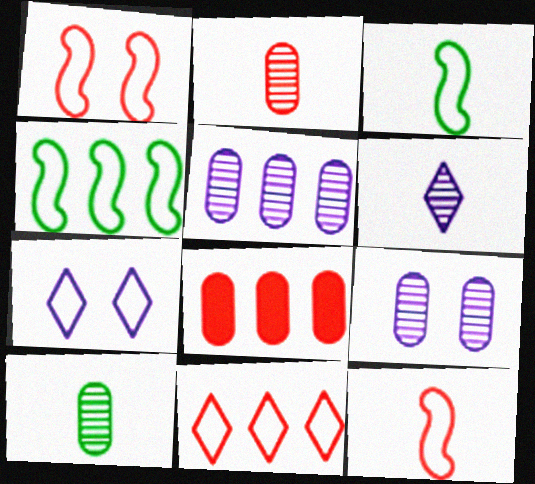[]